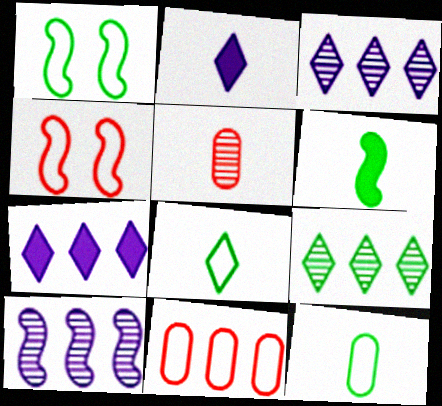[[1, 5, 7], 
[4, 6, 10]]